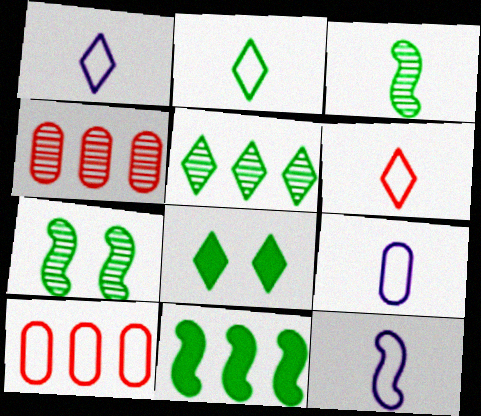[[1, 2, 6], 
[1, 9, 12], 
[2, 5, 8], 
[4, 8, 12]]